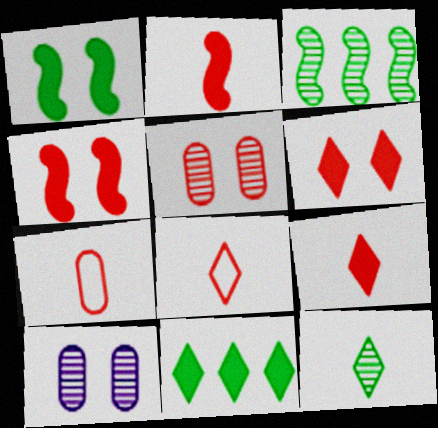[]